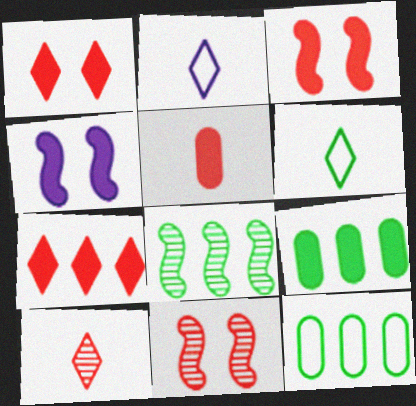[[2, 9, 11], 
[3, 5, 7], 
[4, 10, 12]]